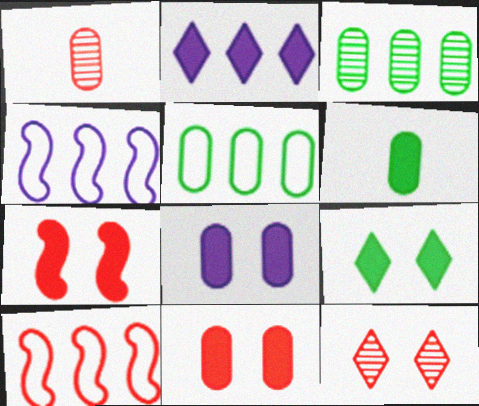[[1, 4, 9], 
[1, 5, 8], 
[2, 3, 10], 
[2, 6, 7], 
[4, 6, 12], 
[7, 8, 9]]